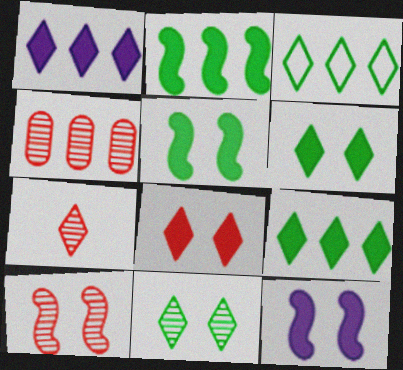[[4, 7, 10]]